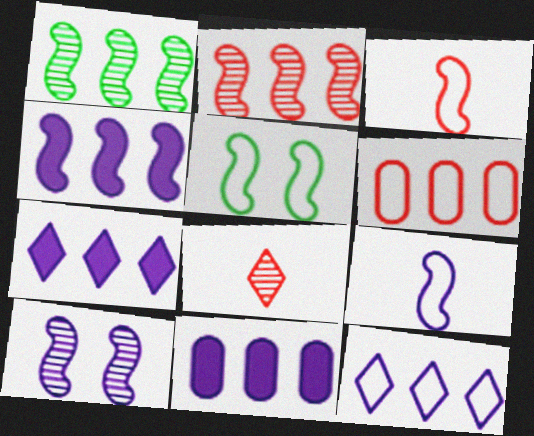[[1, 6, 7], 
[4, 7, 11], 
[4, 9, 10], 
[5, 8, 11]]